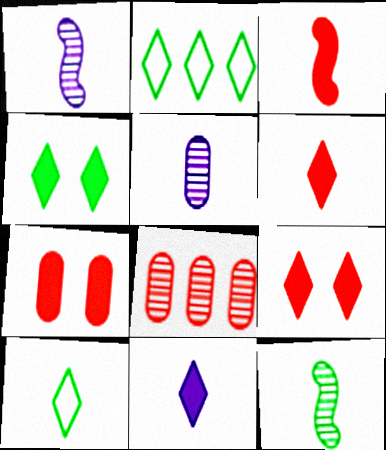[[1, 2, 7], 
[3, 5, 10]]